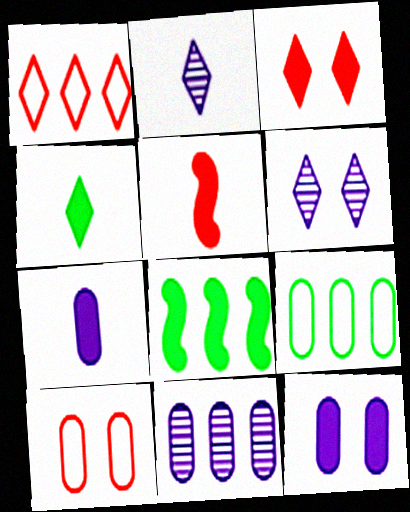[[1, 4, 6], 
[1, 8, 11], 
[2, 8, 10], 
[3, 7, 8], 
[4, 5, 7], 
[5, 6, 9]]